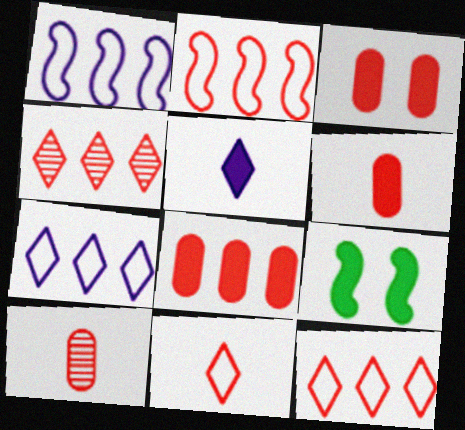[[2, 4, 8], 
[3, 6, 8], 
[5, 8, 9], 
[7, 9, 10]]